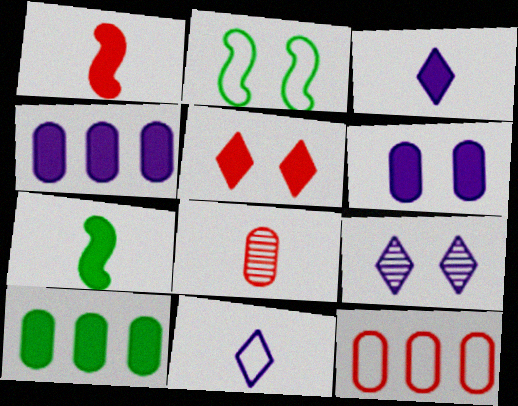[[2, 11, 12], 
[4, 5, 7], 
[7, 8, 11], 
[7, 9, 12]]